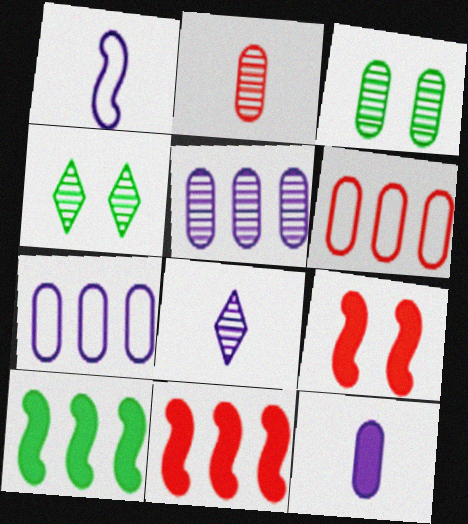[[1, 8, 12], 
[2, 3, 5], 
[3, 6, 12]]